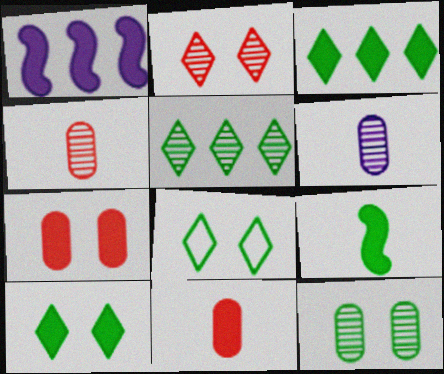[[1, 4, 8], 
[1, 10, 11]]